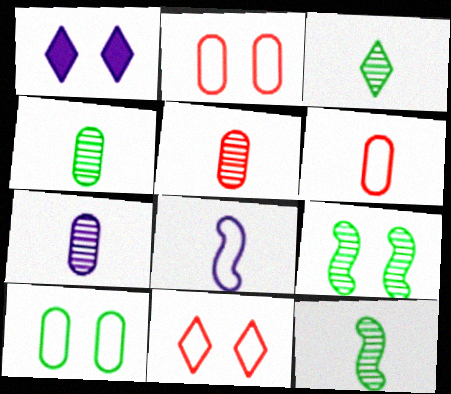[[1, 2, 9], 
[3, 4, 12], 
[4, 5, 7]]